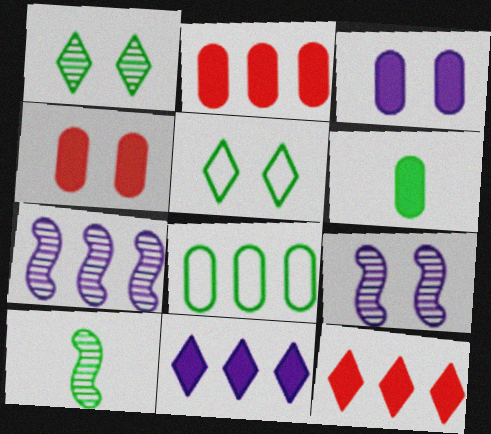[[2, 3, 6], 
[4, 5, 9], 
[7, 8, 12]]